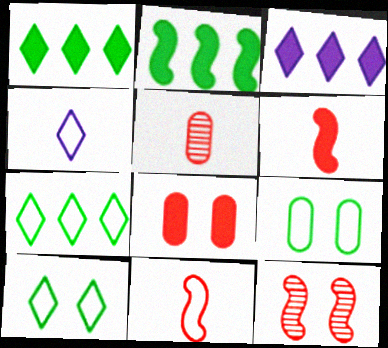[]